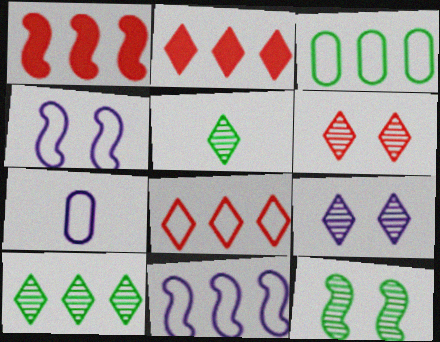[[2, 7, 12], 
[3, 8, 11]]